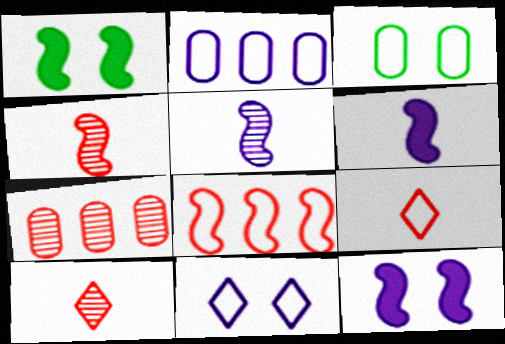[[1, 2, 10], 
[1, 5, 8]]